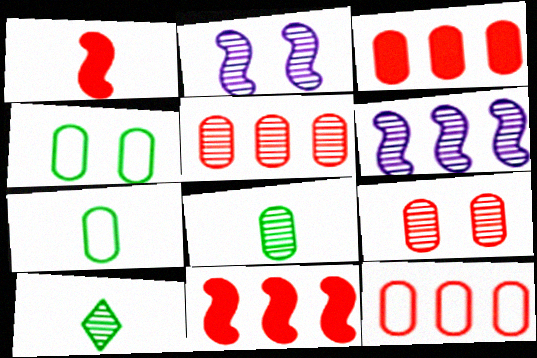[[2, 5, 10], 
[3, 5, 12], 
[6, 9, 10]]